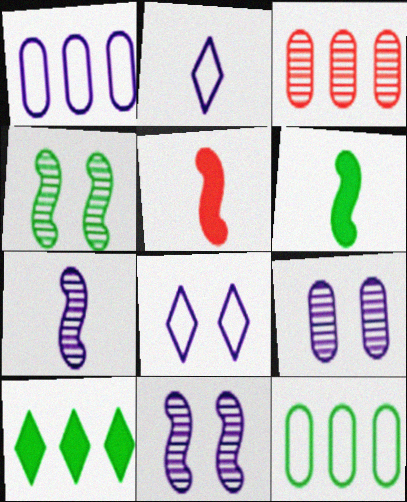[[3, 6, 8]]